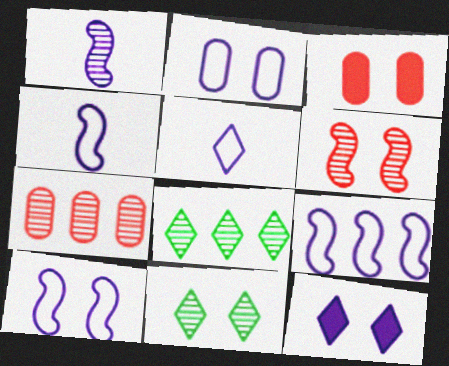[[1, 7, 11], 
[2, 5, 9], 
[3, 4, 8], 
[3, 10, 11], 
[4, 9, 10]]